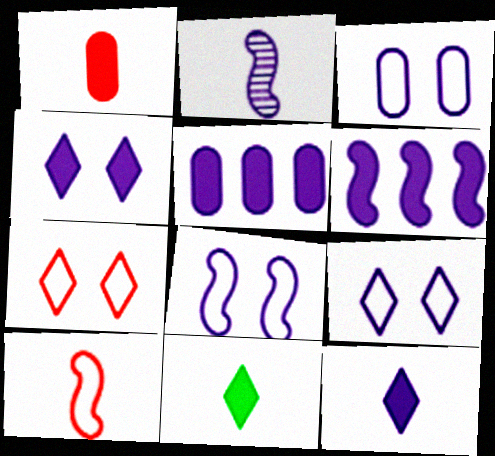[[2, 5, 9], 
[2, 6, 8], 
[3, 8, 9]]